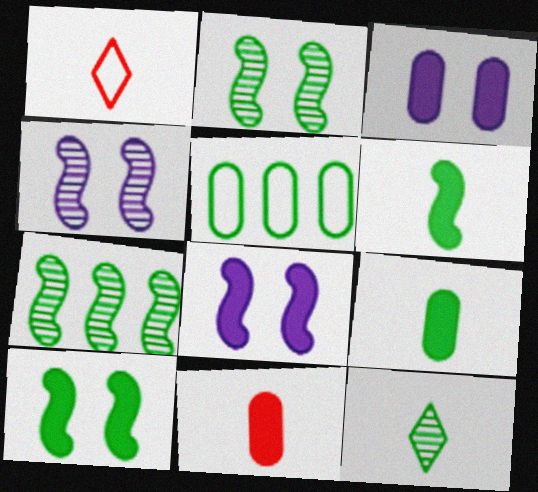[[1, 3, 7], 
[5, 10, 12]]